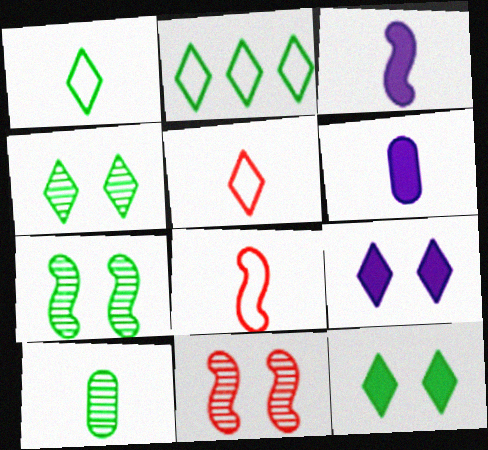[[2, 6, 11], 
[3, 5, 10]]